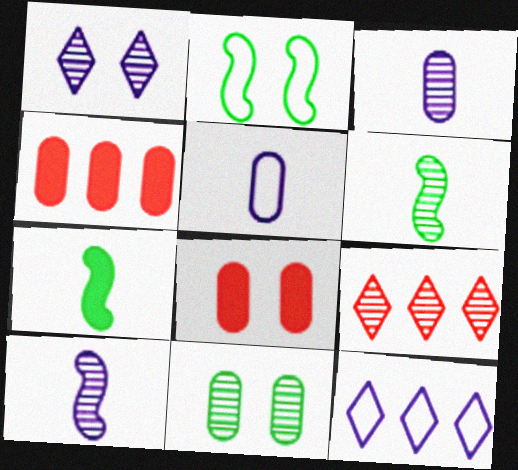[[1, 2, 8], 
[4, 5, 11], 
[6, 8, 12], 
[9, 10, 11]]